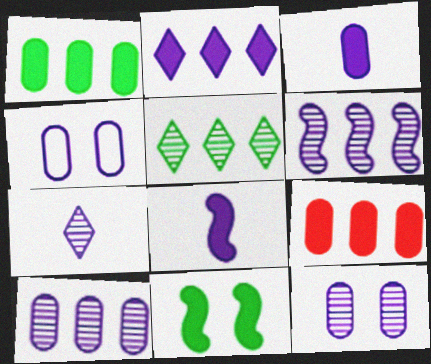[[3, 4, 10], 
[6, 7, 12]]